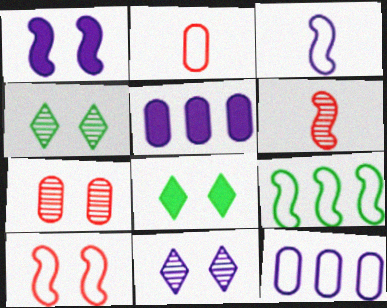[[1, 6, 9], 
[3, 5, 11], 
[3, 9, 10], 
[6, 8, 12]]